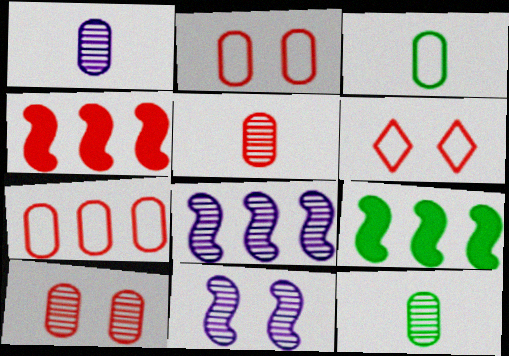[[1, 5, 12], 
[1, 6, 9], 
[4, 5, 6]]